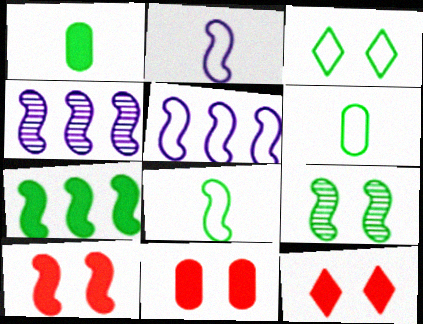[[4, 6, 12], 
[4, 8, 10], 
[7, 8, 9], 
[10, 11, 12]]